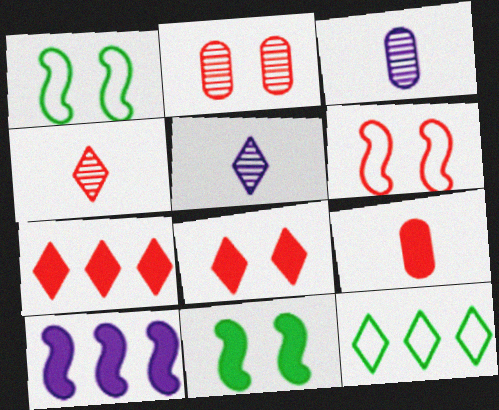[[1, 3, 7], 
[2, 6, 8], 
[5, 8, 12]]